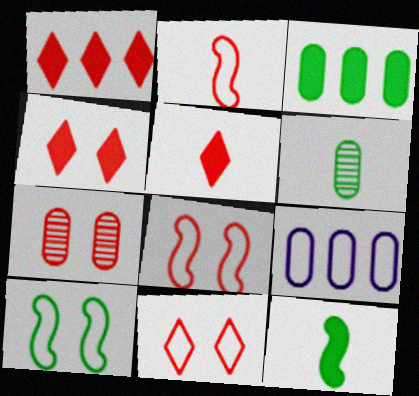[[1, 2, 7], 
[1, 4, 5], 
[4, 7, 8]]